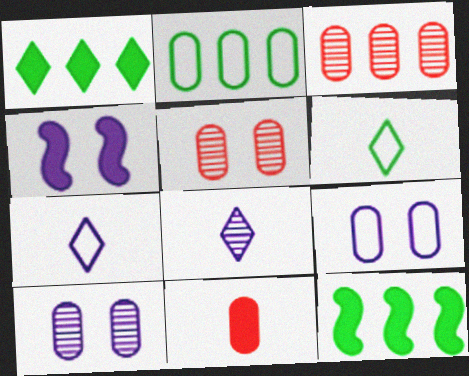[[1, 4, 11], 
[2, 10, 11], 
[3, 4, 6], 
[5, 7, 12]]